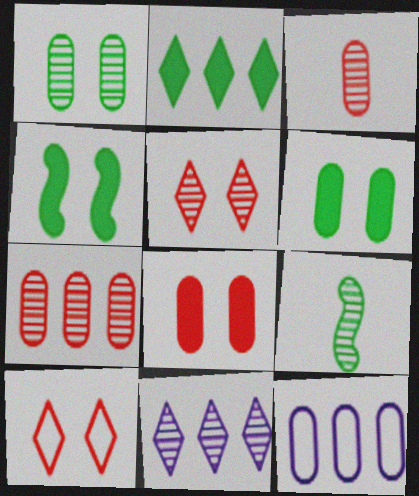[[3, 6, 12]]